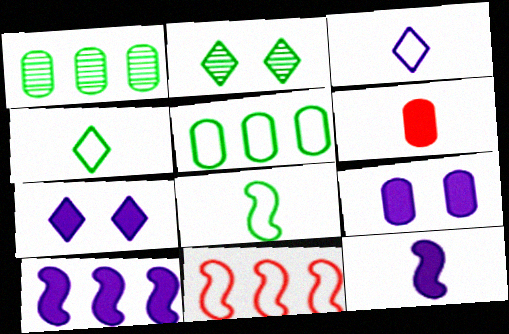[]